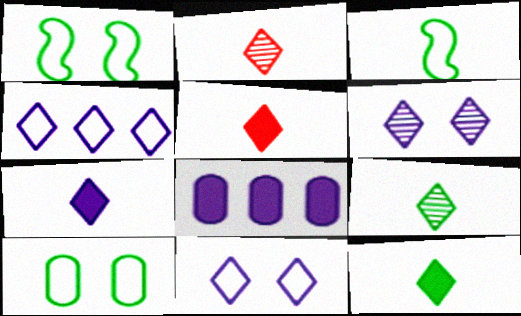[[1, 2, 8], 
[4, 6, 7], 
[5, 7, 12]]